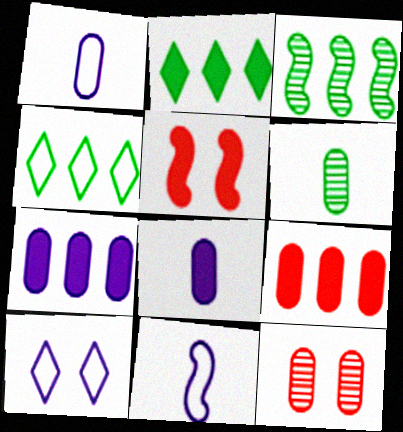[[2, 5, 8], 
[2, 11, 12], 
[3, 5, 11]]